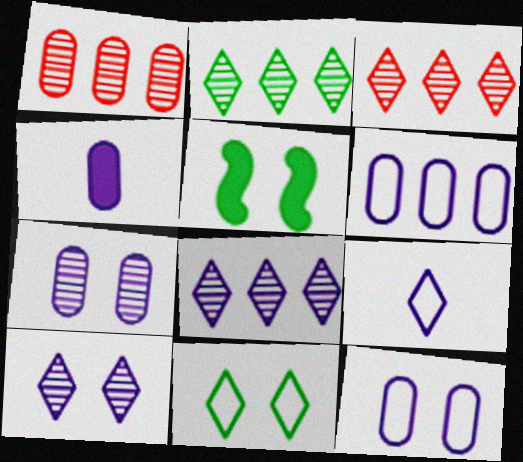[[1, 5, 9], 
[2, 3, 8], 
[4, 6, 7]]